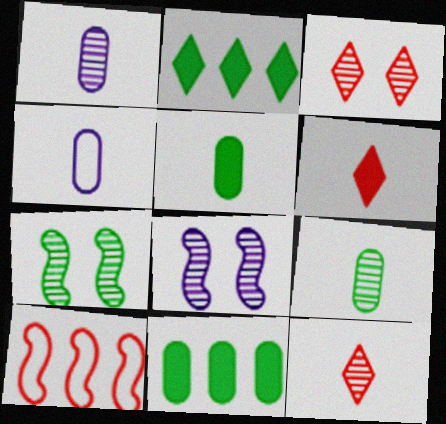[]